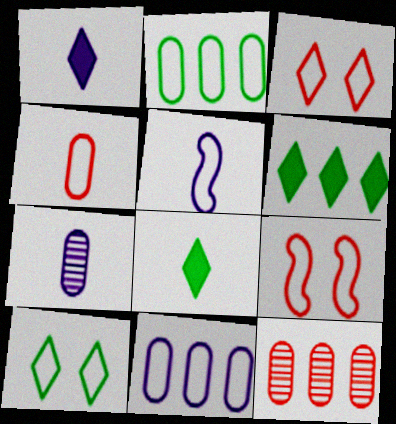[[1, 5, 7], 
[2, 3, 5], 
[6, 7, 9]]